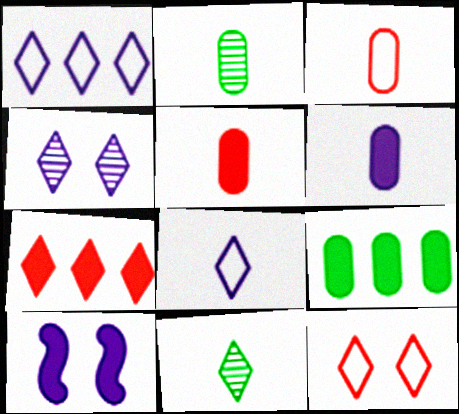[[2, 3, 6]]